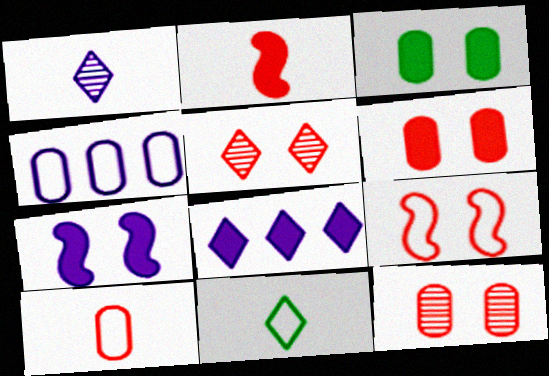[[1, 4, 7], 
[2, 3, 8], 
[4, 9, 11], 
[5, 6, 9], 
[5, 8, 11]]